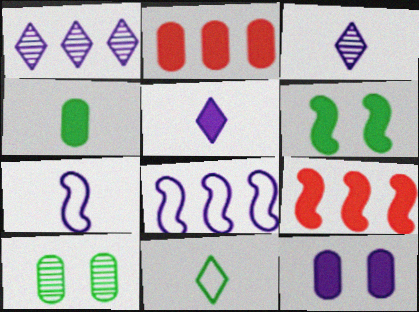[[1, 7, 12], 
[2, 4, 12], 
[2, 5, 6], 
[3, 8, 12]]